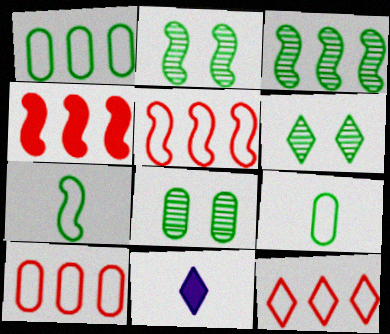[[2, 6, 8], 
[2, 10, 11], 
[5, 8, 11], 
[5, 10, 12], 
[6, 11, 12]]